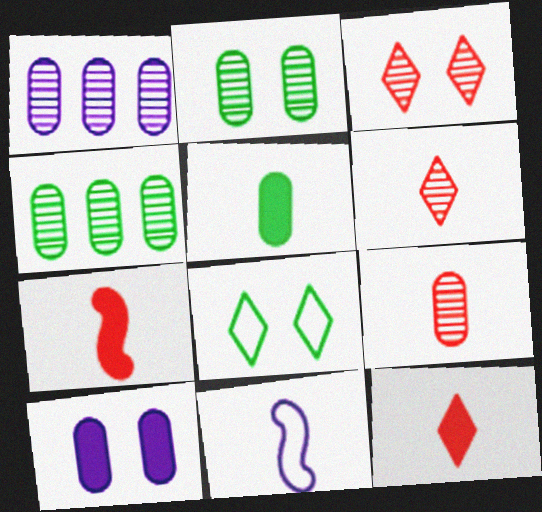[[1, 2, 9], 
[1, 7, 8], 
[5, 6, 11]]